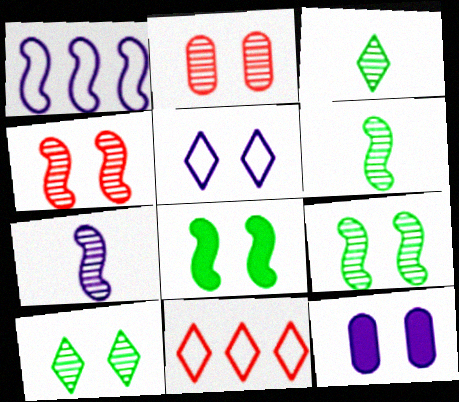[[2, 5, 8], 
[6, 11, 12]]